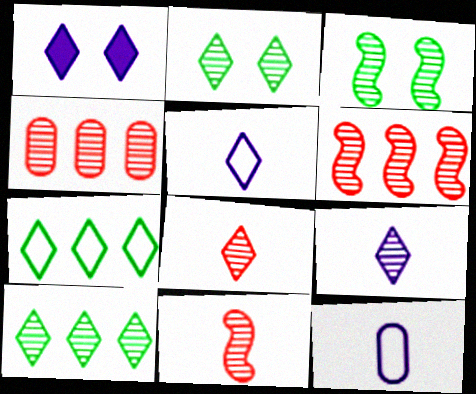[[1, 7, 8], 
[3, 4, 9]]